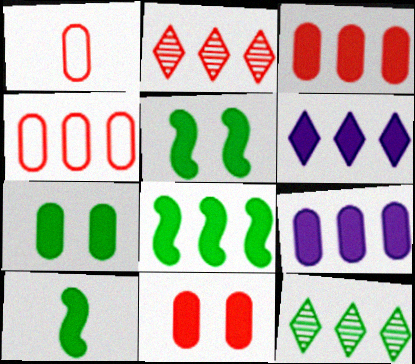[[3, 6, 8], 
[5, 8, 10], 
[6, 10, 11]]